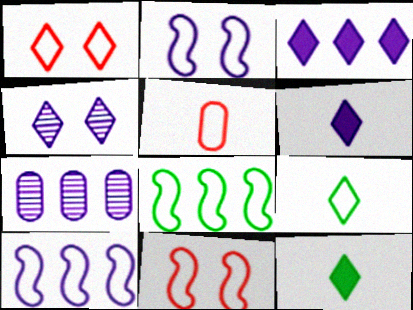[[2, 6, 7], 
[3, 7, 10], 
[7, 11, 12]]